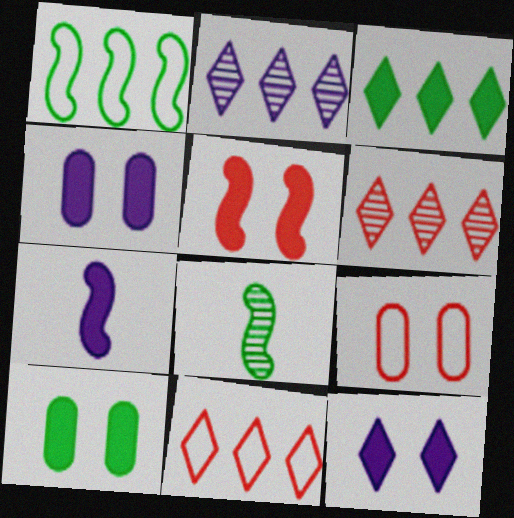[[2, 3, 11], 
[4, 8, 11], 
[5, 10, 12]]